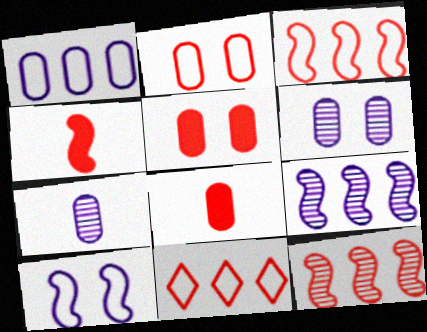[]